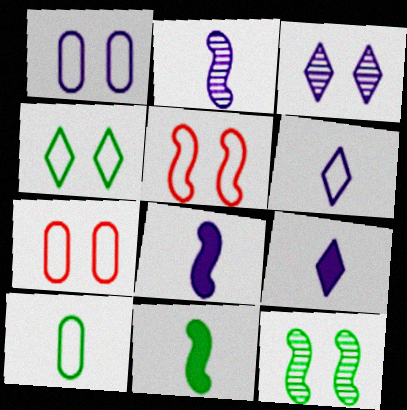[[1, 4, 5]]